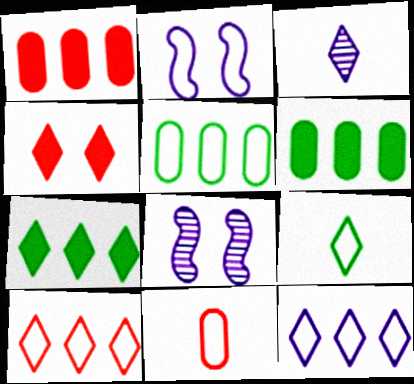[[1, 8, 9], 
[7, 8, 11]]